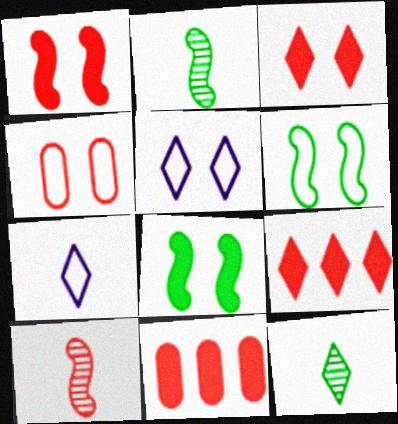[[2, 5, 11], 
[4, 5, 6], 
[4, 9, 10], 
[5, 9, 12]]